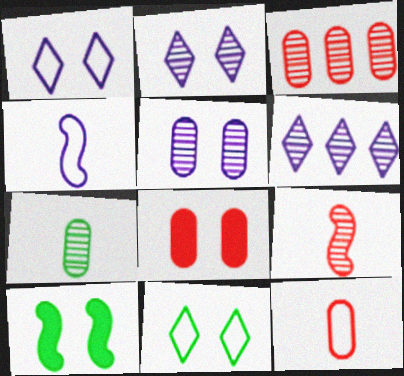[[3, 5, 7], 
[3, 8, 12], 
[6, 10, 12]]